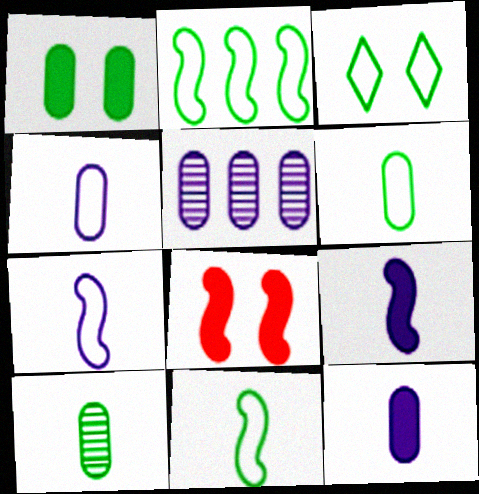[[2, 3, 6]]